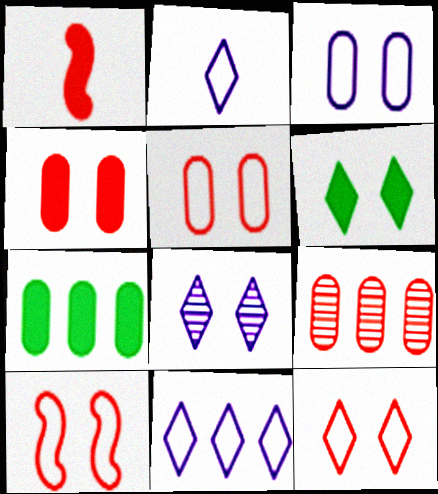[[1, 9, 12], 
[5, 10, 12], 
[6, 8, 12]]